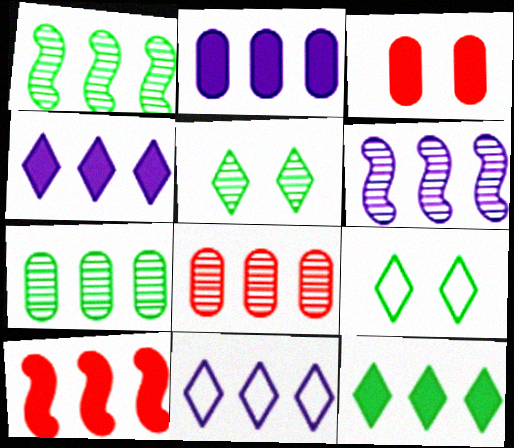[[2, 6, 11], 
[2, 10, 12], 
[7, 10, 11]]